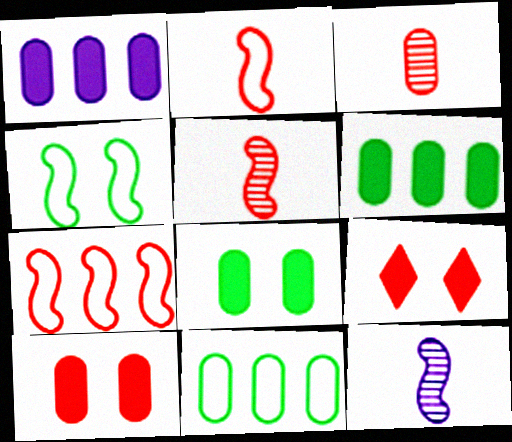[[3, 7, 9], 
[9, 11, 12]]